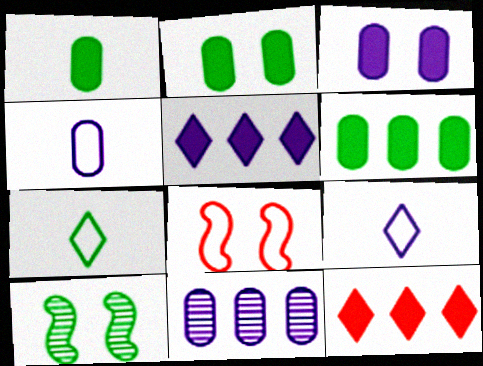[[1, 2, 6], 
[3, 4, 11], 
[4, 10, 12], 
[6, 7, 10]]